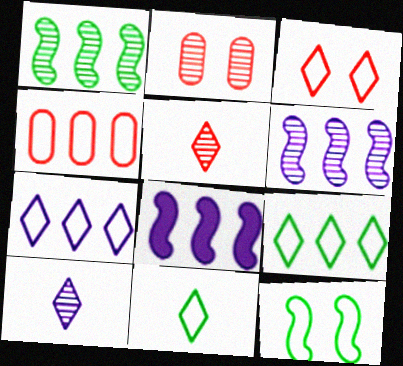[[1, 2, 10], 
[2, 8, 11], 
[3, 7, 11]]